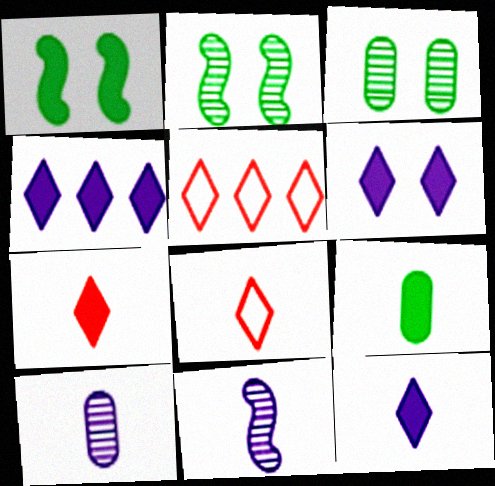[[1, 5, 10], 
[4, 6, 12], 
[8, 9, 11]]